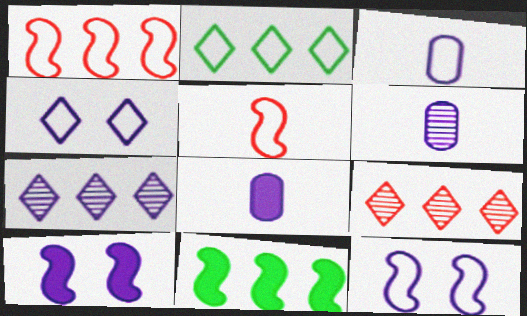[[3, 6, 8], 
[3, 7, 10], 
[7, 8, 12]]